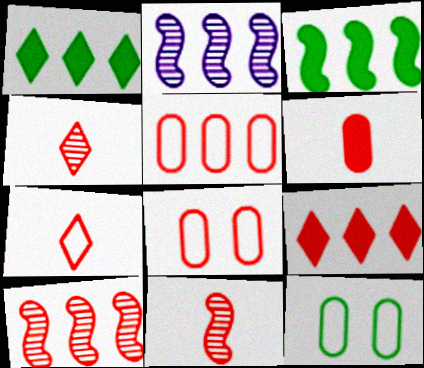[[1, 2, 5], 
[5, 9, 10], 
[6, 7, 11], 
[8, 9, 11]]